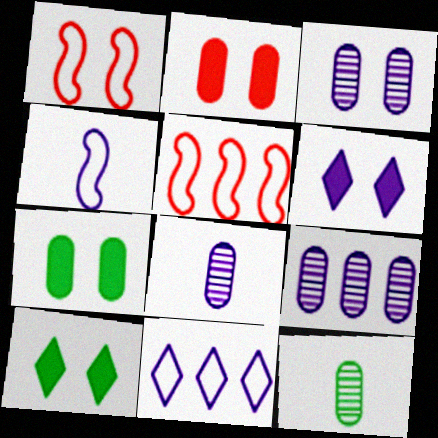[[1, 3, 10], 
[3, 8, 9], 
[4, 6, 9], 
[5, 6, 12], 
[5, 8, 10]]